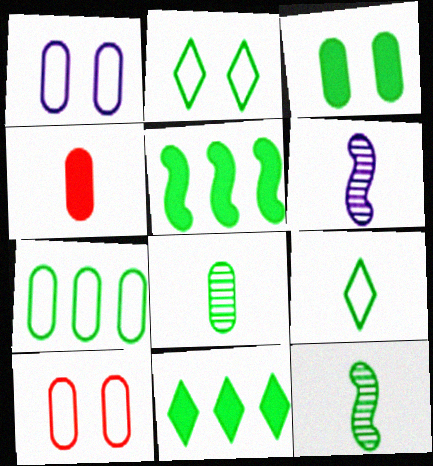[[2, 5, 8], 
[3, 7, 8], 
[4, 6, 9], 
[6, 10, 11]]